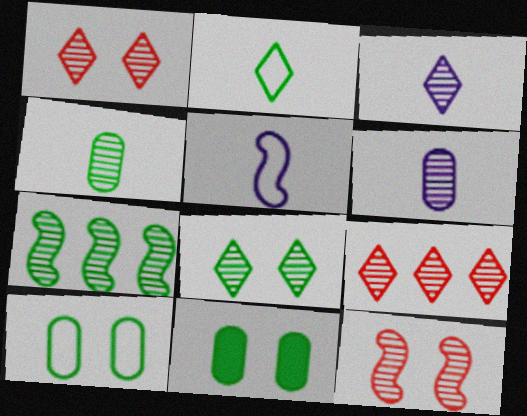[[1, 6, 7], 
[2, 7, 11], 
[3, 8, 9], 
[4, 7, 8], 
[5, 9, 11]]